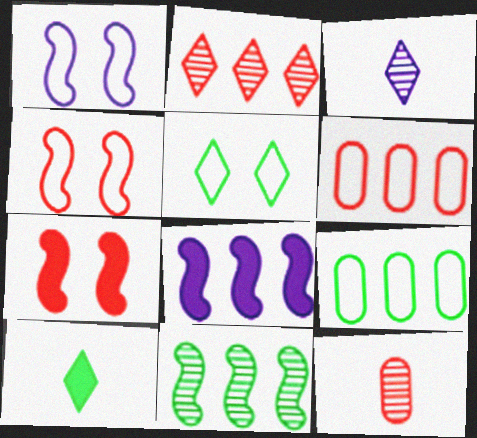[[2, 8, 9], 
[3, 7, 9], 
[5, 8, 12]]